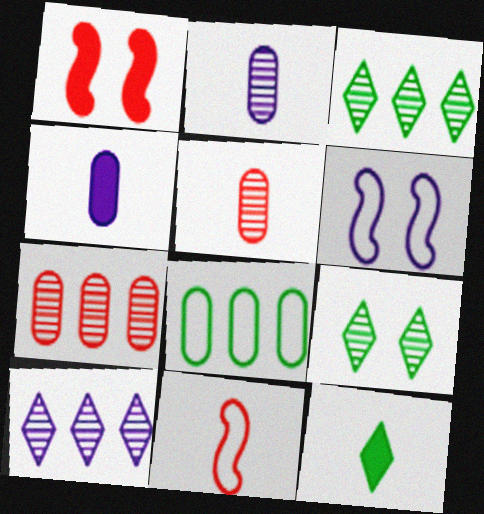[[2, 11, 12], 
[4, 6, 10], 
[6, 7, 12]]